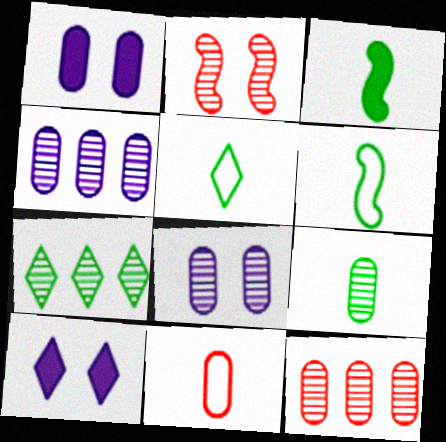[[3, 5, 9], 
[6, 10, 12], 
[8, 9, 12]]